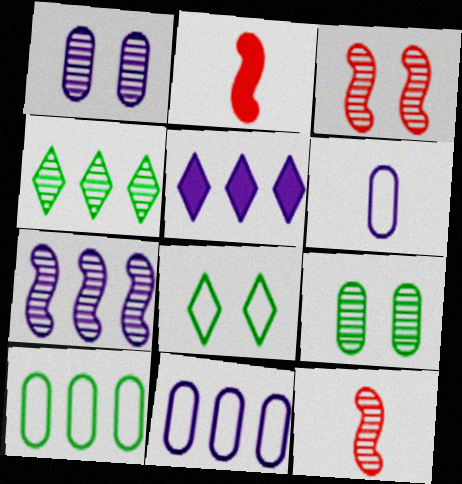[[1, 4, 12], 
[5, 7, 11]]